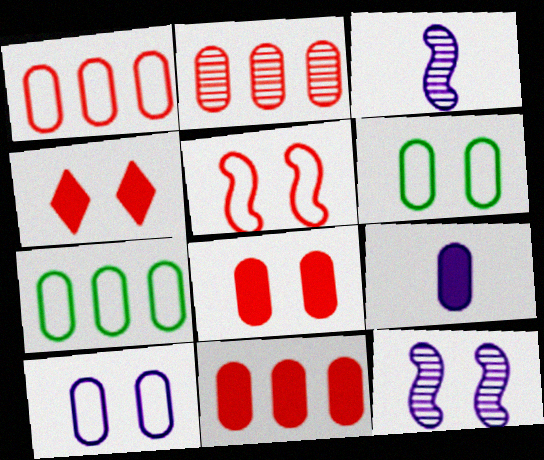[[1, 2, 11], 
[2, 6, 9], 
[3, 4, 7], 
[4, 6, 12]]